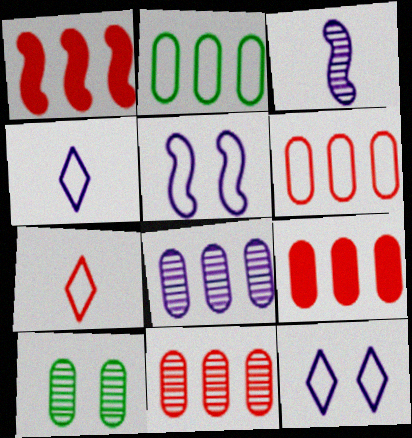[[1, 4, 10], 
[2, 5, 7], 
[2, 8, 9], 
[6, 9, 11]]